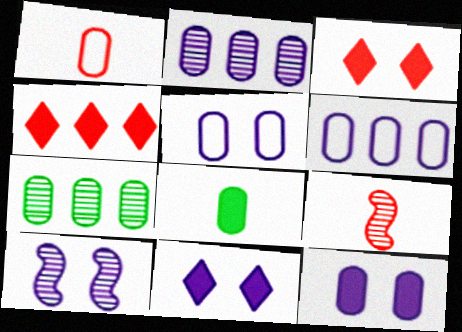[[1, 7, 12], 
[5, 10, 11]]